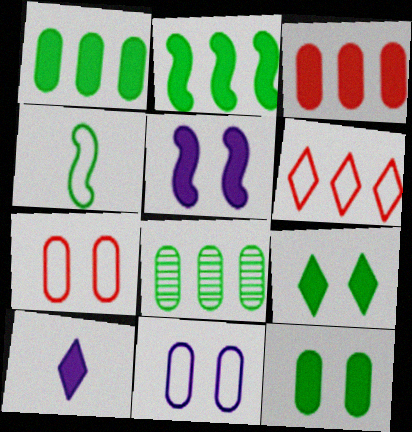[[4, 6, 11], 
[4, 8, 9]]